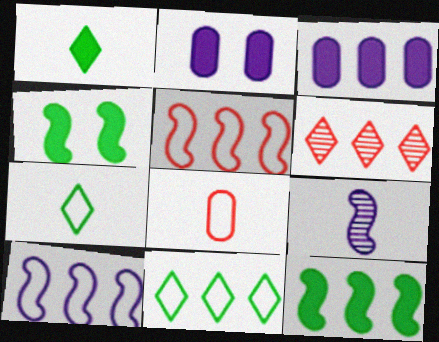[[1, 8, 9], 
[4, 5, 9]]